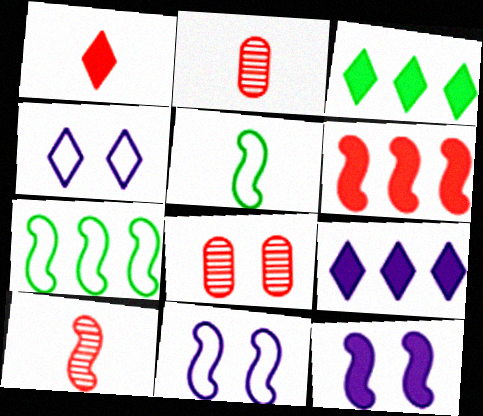[[2, 3, 11], 
[5, 8, 9], 
[7, 10, 12]]